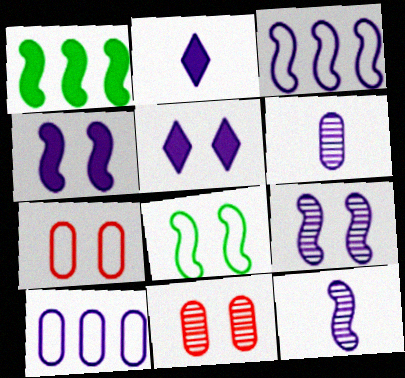[[2, 9, 10], 
[3, 4, 12], 
[3, 5, 6], 
[5, 8, 11], 
[5, 10, 12]]